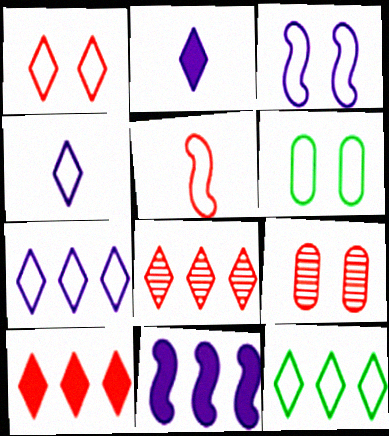[[1, 3, 6], 
[1, 4, 12], 
[5, 6, 7], 
[5, 9, 10]]